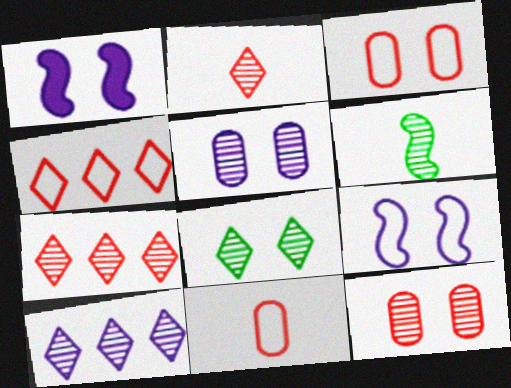[[1, 3, 8], 
[2, 8, 10], 
[5, 6, 7], 
[6, 10, 12]]